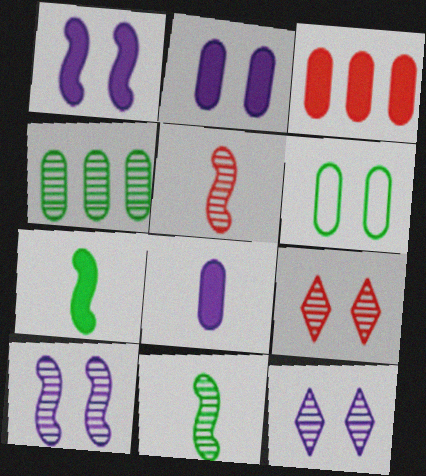[[1, 6, 9], 
[4, 5, 12]]